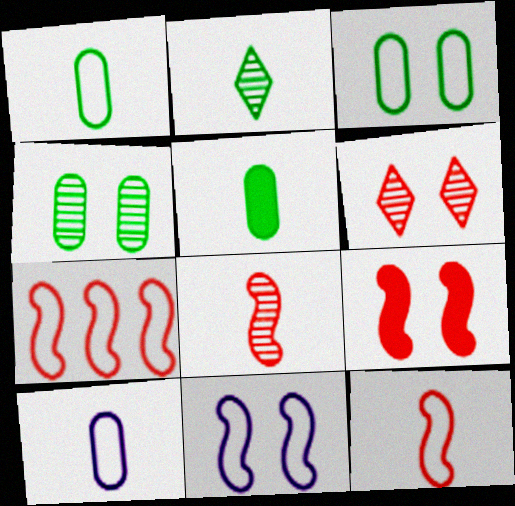[[7, 8, 9]]